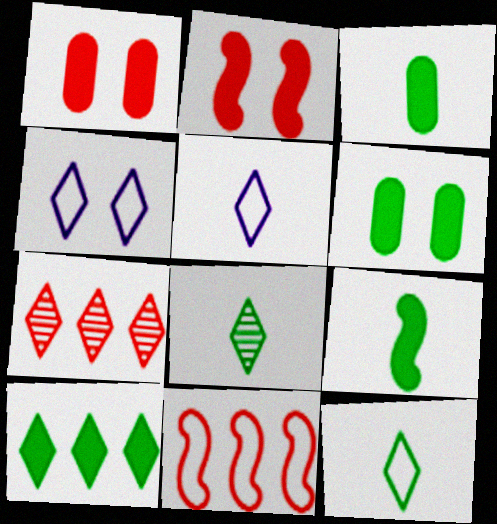[[6, 9, 10]]